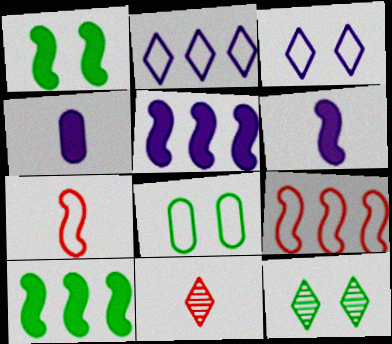[[1, 8, 12], 
[2, 7, 8], 
[4, 9, 12], 
[5, 8, 11]]